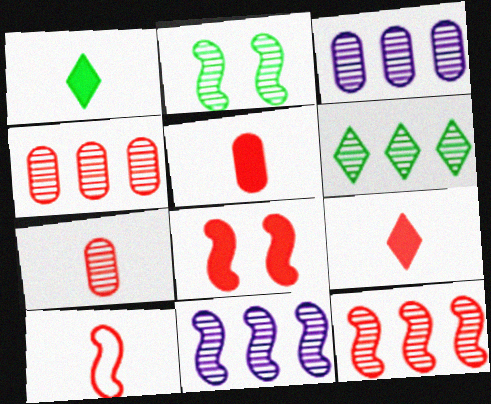[[3, 6, 12], 
[4, 6, 11], 
[7, 9, 10], 
[8, 10, 12]]